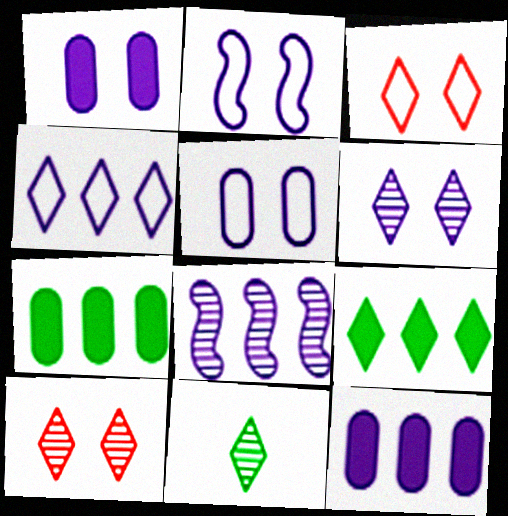[[1, 2, 6], 
[4, 8, 12]]